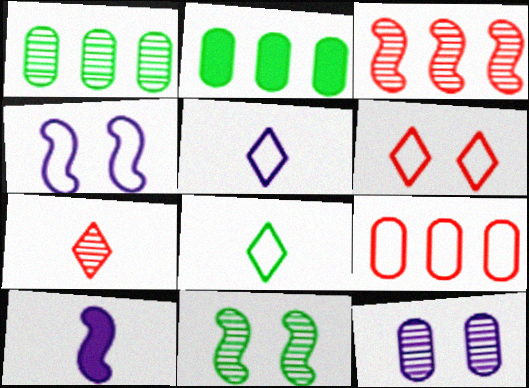[[1, 6, 10], 
[2, 4, 7], 
[2, 8, 11], 
[4, 8, 9]]